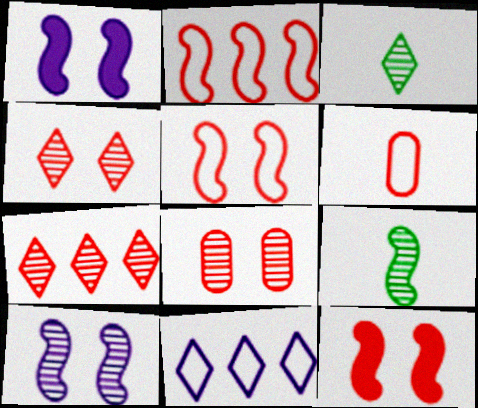[[1, 2, 9], 
[6, 7, 12]]